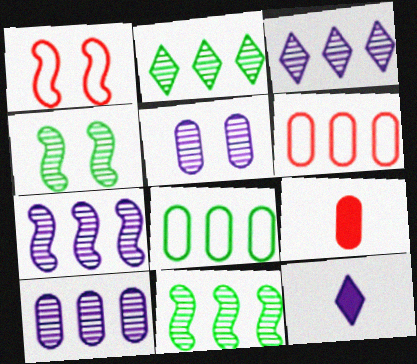[[3, 7, 10], 
[4, 6, 12], 
[5, 8, 9]]